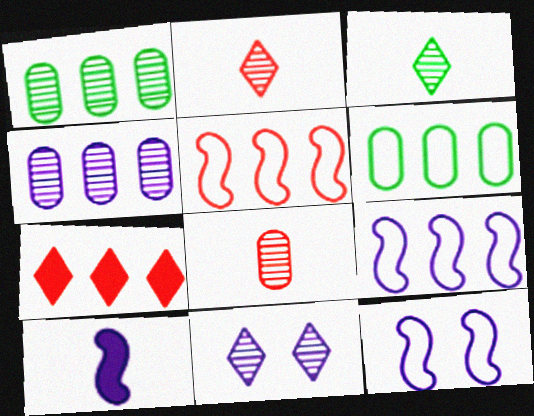[[1, 7, 9]]